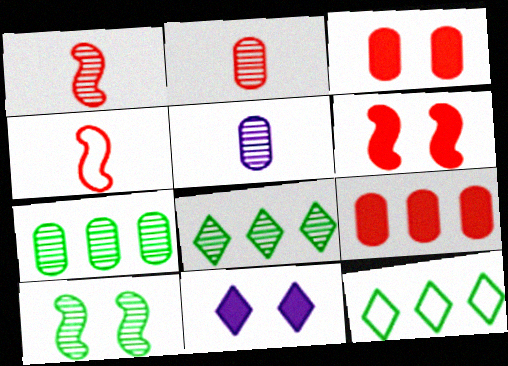[[4, 7, 11], 
[5, 6, 12]]